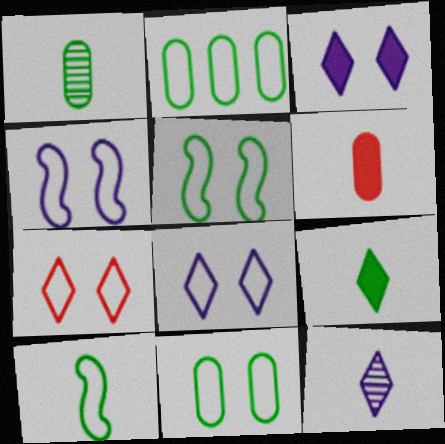[[1, 9, 10], 
[4, 7, 11], 
[6, 10, 12]]